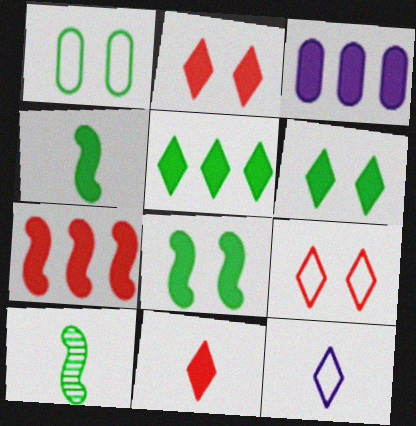[[1, 5, 10], 
[2, 3, 4], 
[3, 5, 7], 
[3, 8, 11], 
[3, 9, 10]]